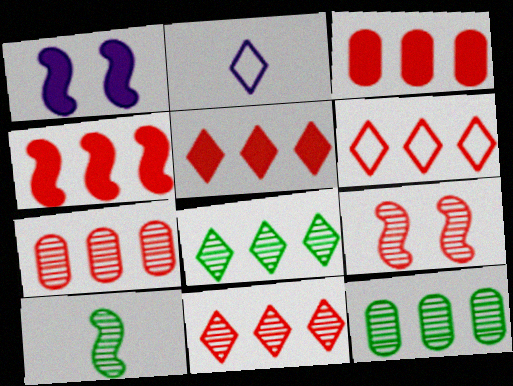[[3, 4, 5], 
[4, 6, 7], 
[5, 6, 11]]